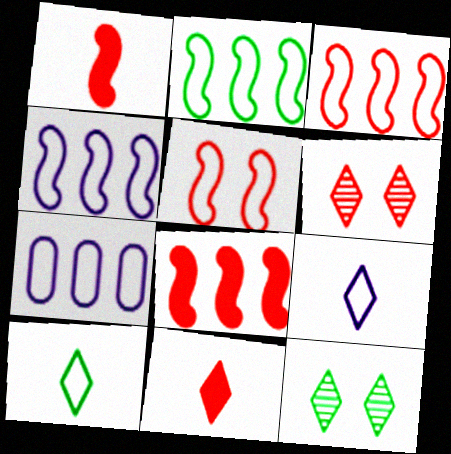[[1, 7, 12], 
[2, 3, 4], 
[5, 7, 10]]